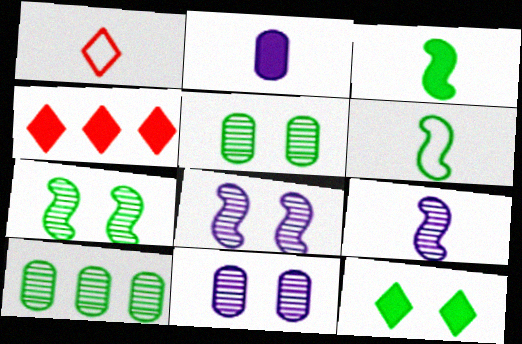[[4, 6, 11], 
[6, 10, 12]]